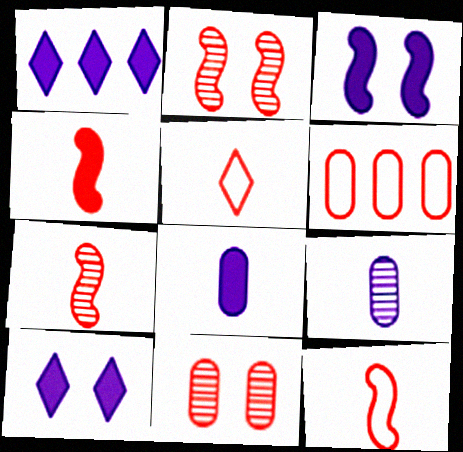[[1, 3, 8], 
[4, 7, 12]]